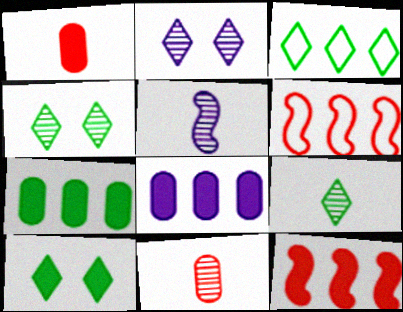[[3, 9, 10], 
[5, 9, 11]]